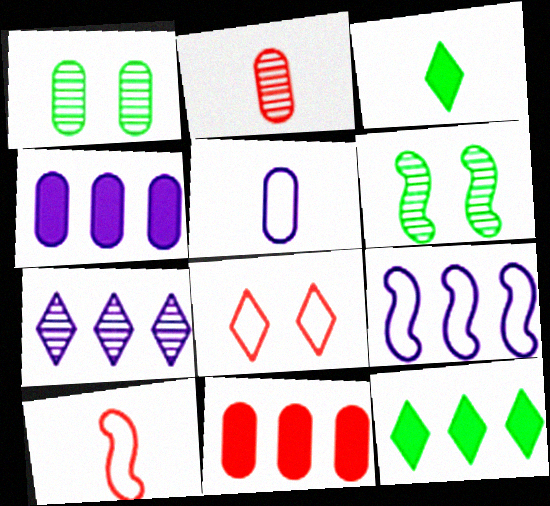[[1, 5, 11], 
[2, 6, 7], 
[3, 7, 8], 
[4, 7, 9]]